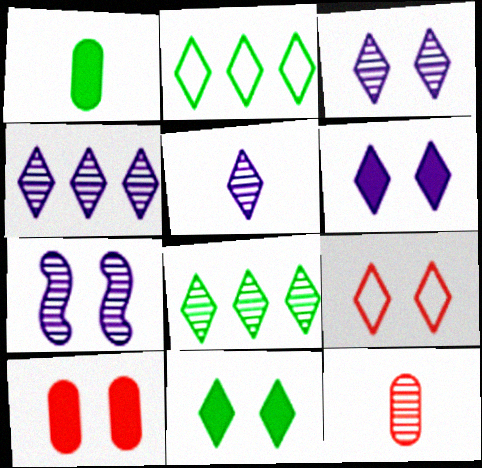[[3, 4, 5], 
[3, 9, 11], 
[7, 8, 12]]